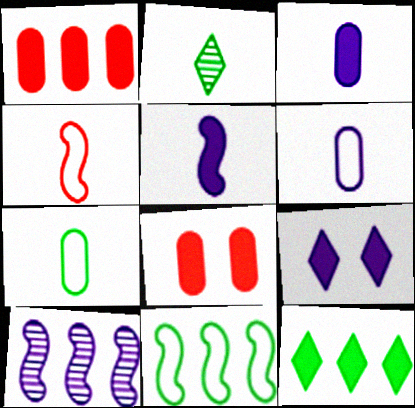[[2, 3, 4], 
[5, 8, 12], 
[6, 9, 10]]